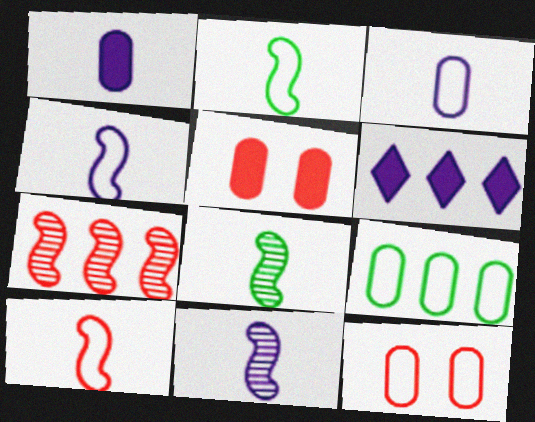[[2, 4, 10], 
[3, 9, 12], 
[6, 7, 9], 
[6, 8, 12]]